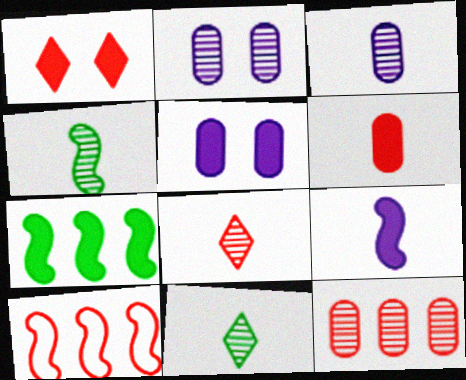[[3, 4, 8], 
[5, 10, 11]]